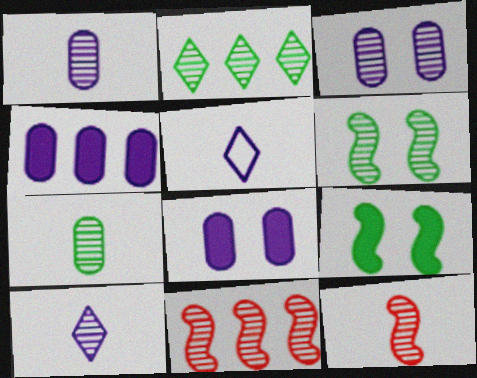[[2, 3, 12], 
[2, 6, 7], 
[7, 10, 12]]